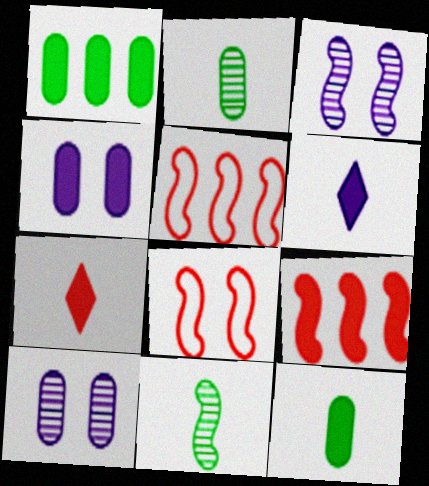[]